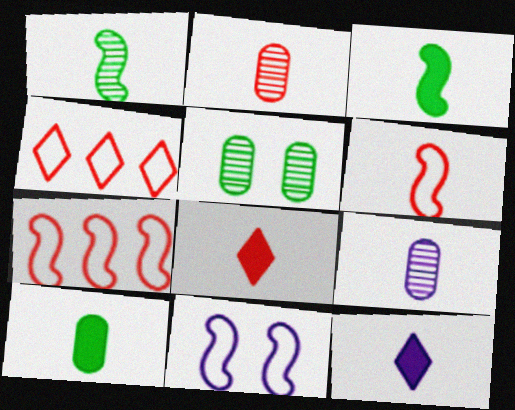[[2, 6, 8], 
[5, 7, 12]]